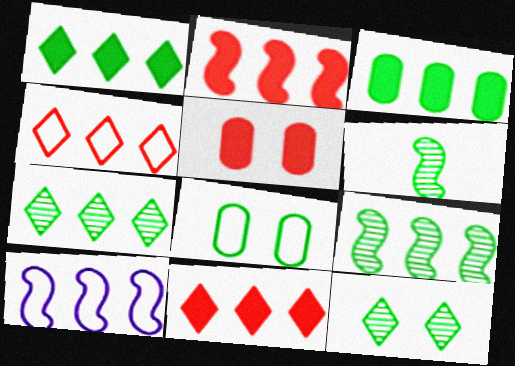[[1, 6, 8], 
[2, 9, 10]]